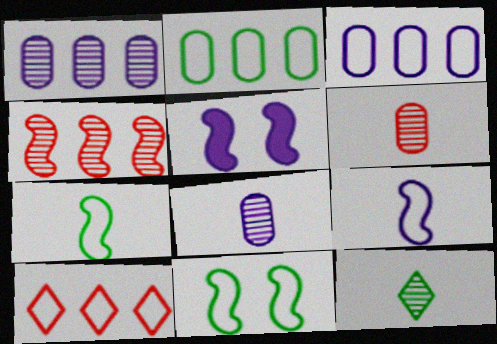[[4, 5, 7]]